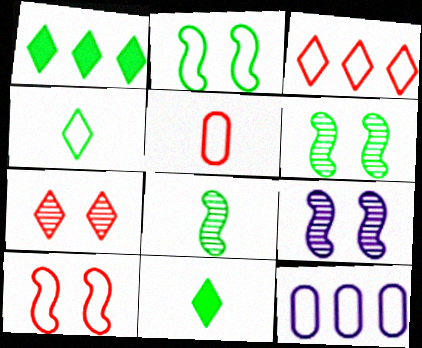[[1, 5, 9], 
[3, 5, 10], 
[4, 10, 12]]